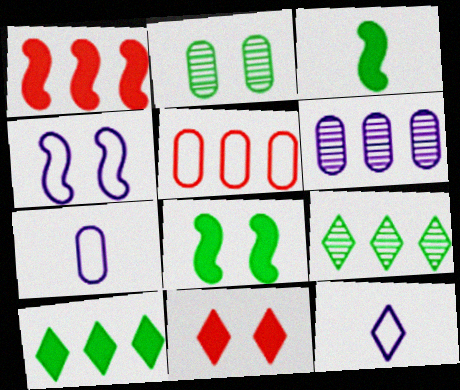[[1, 2, 12], 
[2, 4, 11], 
[9, 11, 12]]